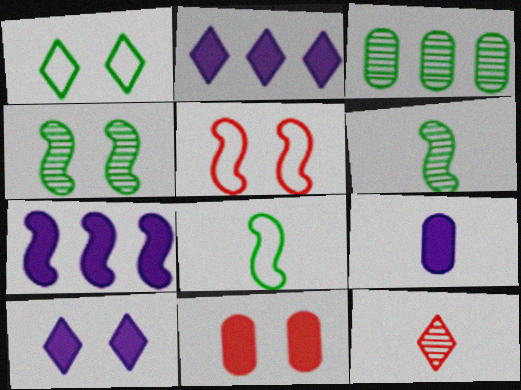[[1, 2, 12], 
[5, 6, 7], 
[7, 9, 10], 
[8, 9, 12]]